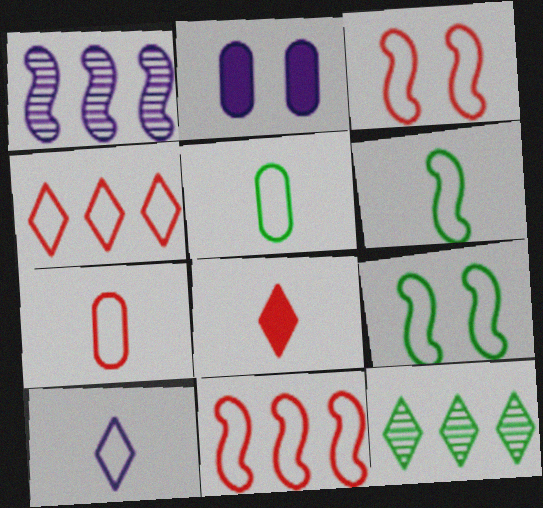[[1, 2, 10], 
[3, 4, 7], 
[6, 7, 10]]